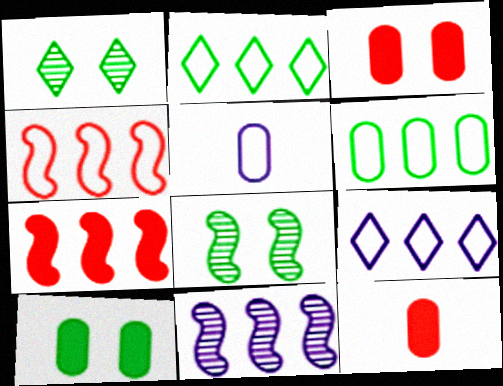[[1, 5, 7], 
[4, 6, 9], 
[8, 9, 12]]